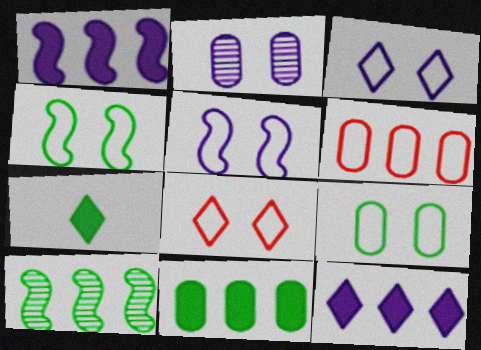[[5, 8, 9], 
[6, 10, 12], 
[7, 9, 10]]